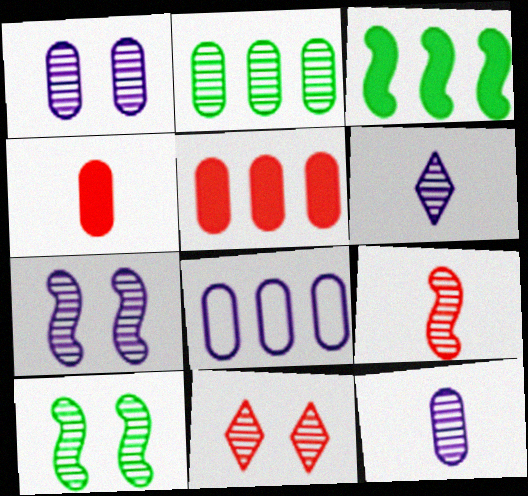[[1, 10, 11], 
[2, 5, 8]]